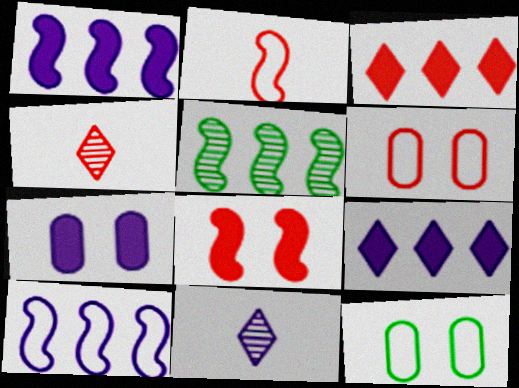[[1, 4, 12], 
[7, 10, 11]]